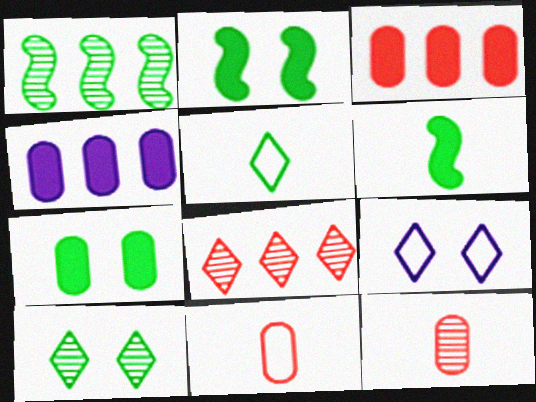[[1, 5, 7]]